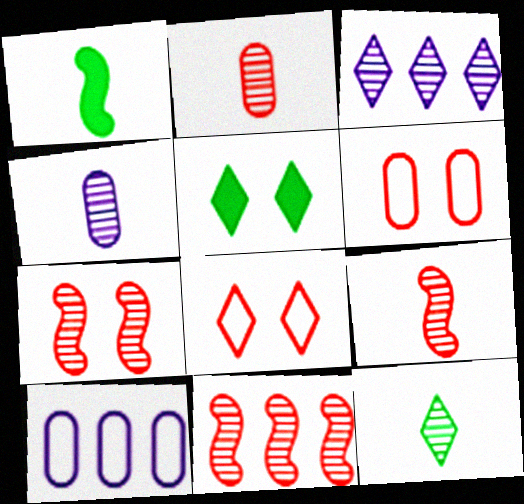[[1, 3, 6], 
[4, 9, 12], 
[5, 9, 10], 
[7, 9, 11]]